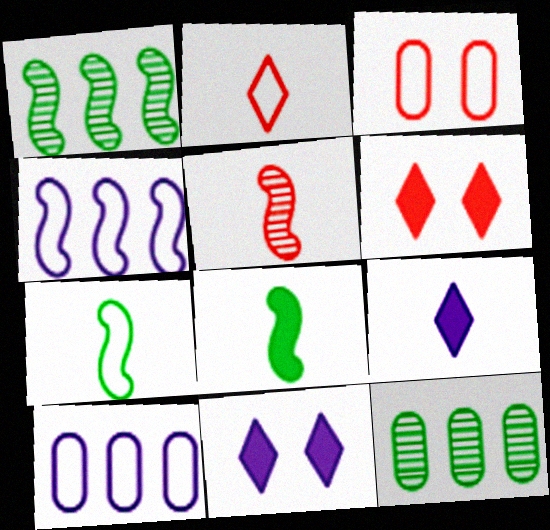[[1, 3, 9]]